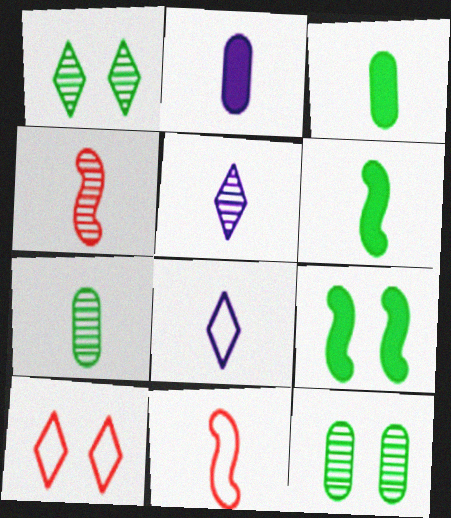[[3, 4, 8], 
[3, 5, 11], 
[4, 5, 7]]